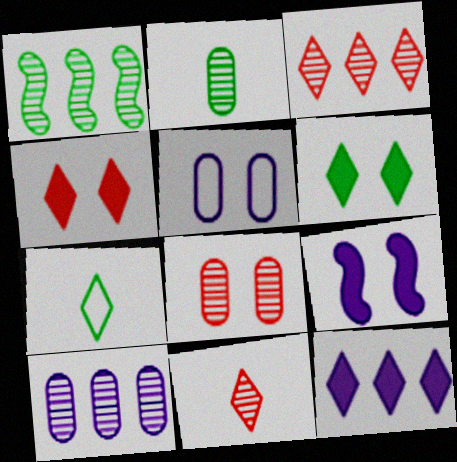[[1, 3, 10], 
[2, 8, 10]]